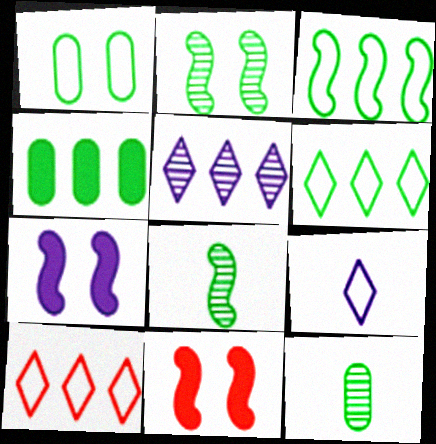[[1, 4, 12], 
[7, 10, 12]]